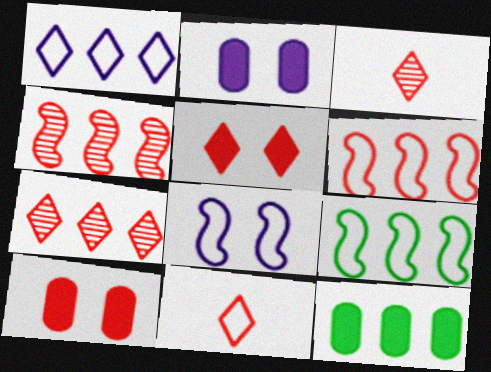[[1, 4, 12], 
[2, 3, 9], 
[3, 6, 10], 
[3, 8, 12], 
[4, 10, 11], 
[5, 7, 11]]